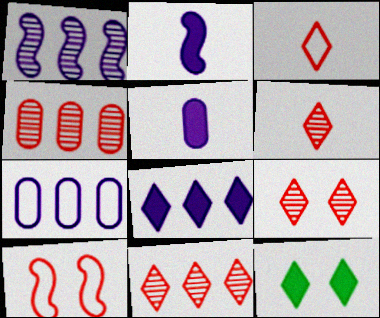[[1, 7, 8], 
[6, 9, 11]]